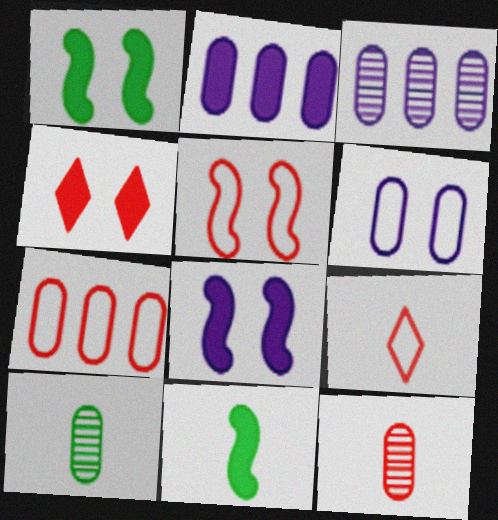[[1, 3, 9], 
[2, 4, 11], 
[5, 7, 9]]